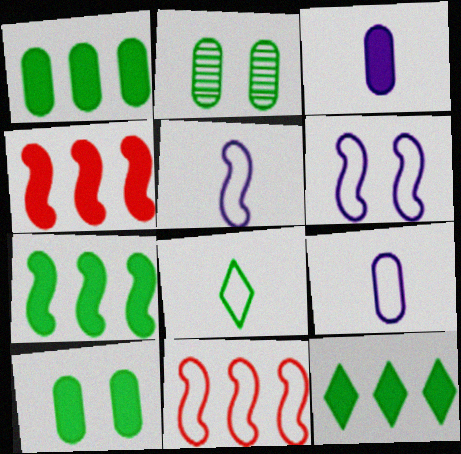[[1, 7, 12], 
[2, 7, 8]]